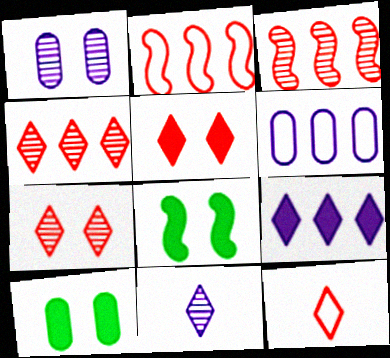[[2, 10, 11], 
[4, 5, 12]]